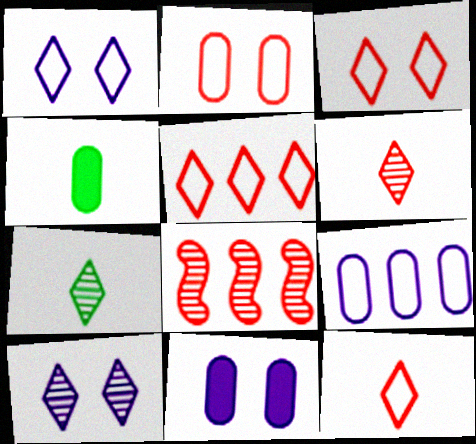[[1, 4, 8], 
[3, 5, 12]]